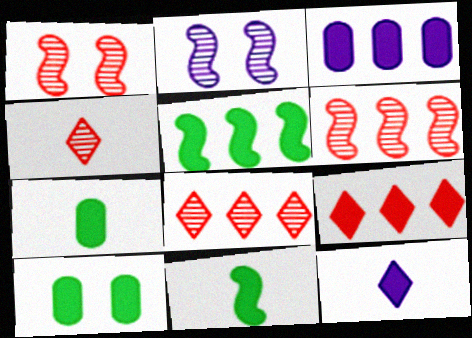[[3, 5, 9]]